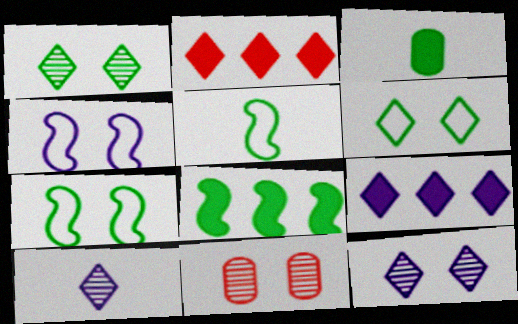[[2, 6, 10], 
[5, 9, 11]]